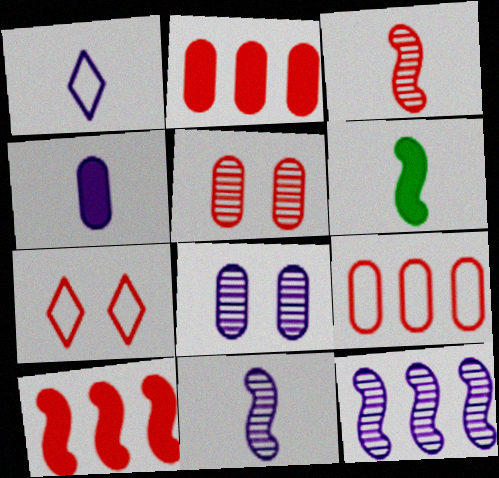[[1, 4, 11], 
[2, 3, 7]]